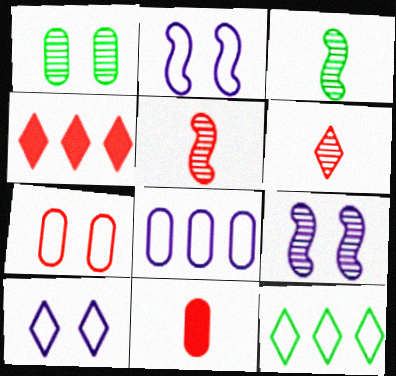[[1, 8, 11], 
[4, 5, 7], 
[9, 11, 12]]